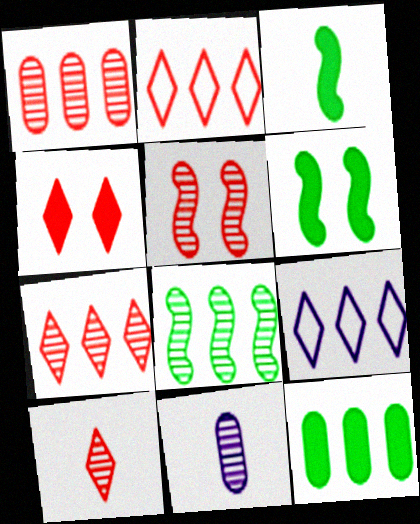[[1, 5, 10], 
[2, 4, 10], 
[2, 6, 11]]